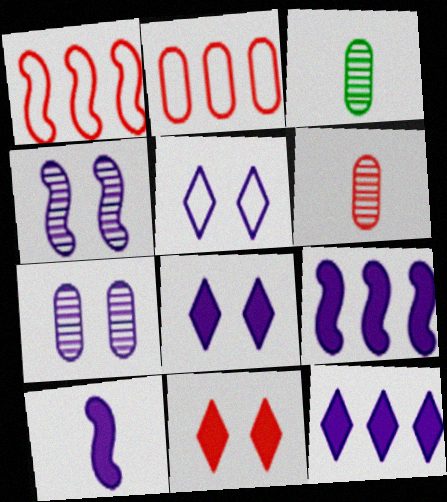[[1, 3, 8], 
[1, 6, 11]]